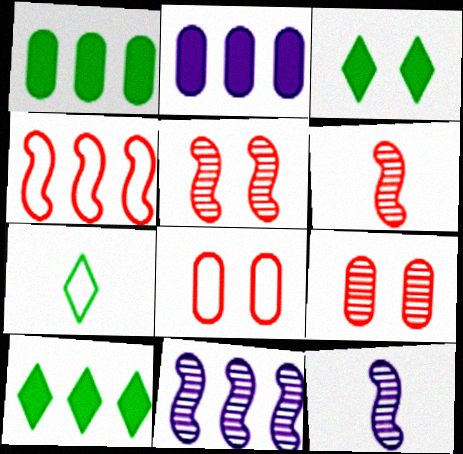[[2, 5, 7], 
[8, 10, 12]]